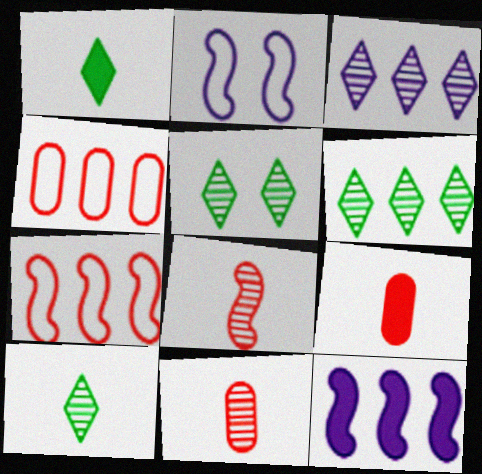[[2, 6, 9], 
[4, 6, 12], 
[5, 6, 10]]